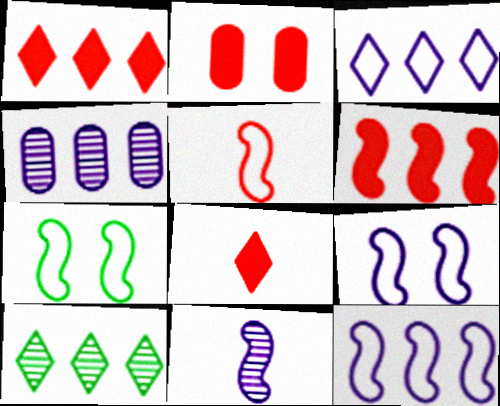[[1, 3, 10], 
[2, 6, 8], 
[4, 7, 8], 
[5, 7, 12], 
[6, 7, 11]]